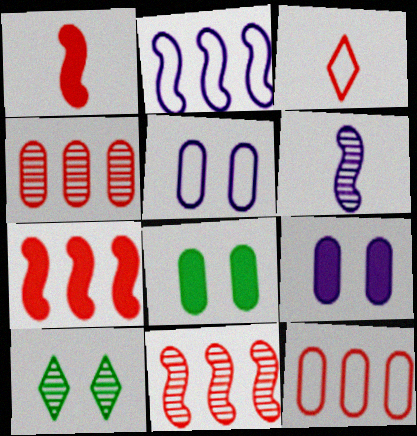[[4, 6, 10]]